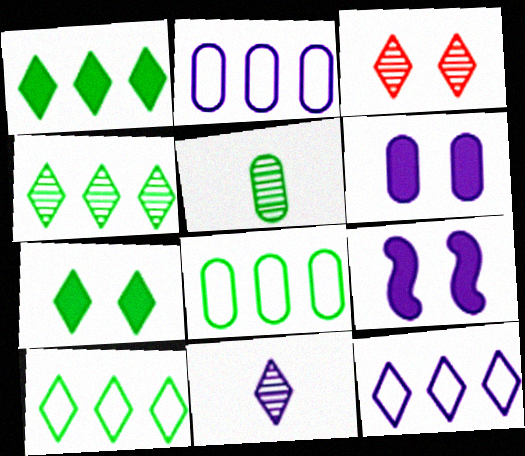[[1, 4, 10], 
[2, 9, 11], 
[3, 4, 11]]